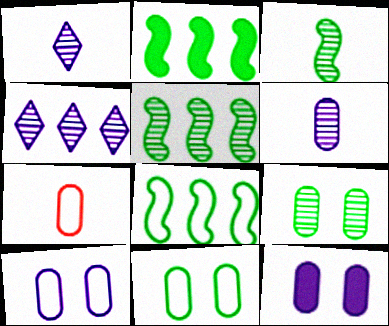[[2, 5, 8]]